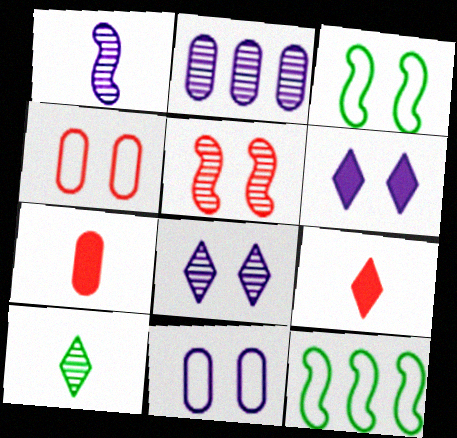[[1, 2, 8], 
[2, 3, 9], 
[2, 5, 10], 
[7, 8, 12]]